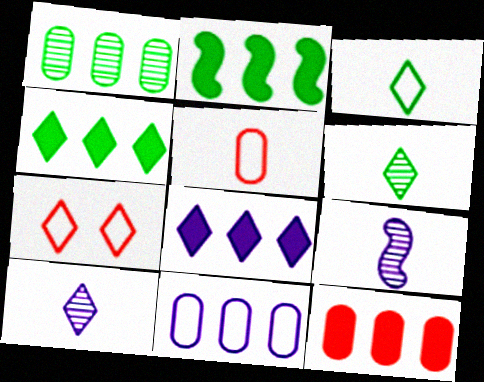[[1, 11, 12], 
[2, 8, 12], 
[4, 7, 10], 
[6, 7, 8]]